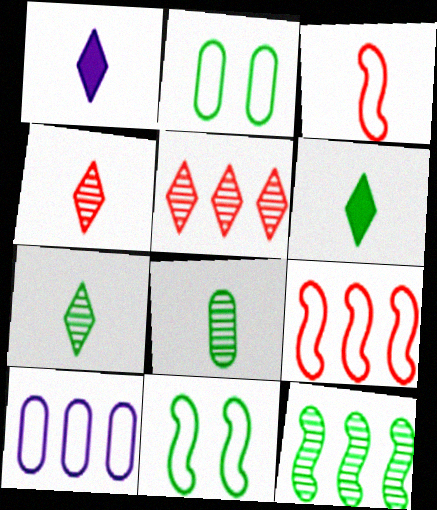[[1, 3, 8], 
[2, 6, 12]]